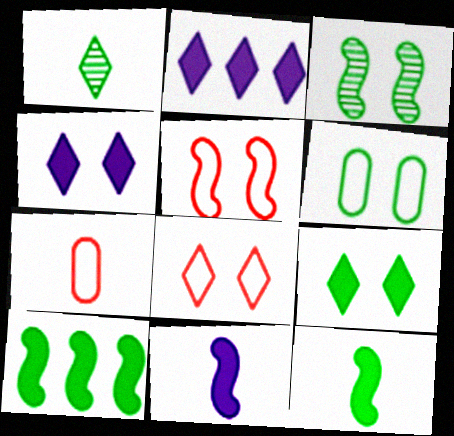[[1, 2, 8], 
[1, 6, 10], 
[1, 7, 11], 
[2, 3, 7], 
[3, 6, 9]]